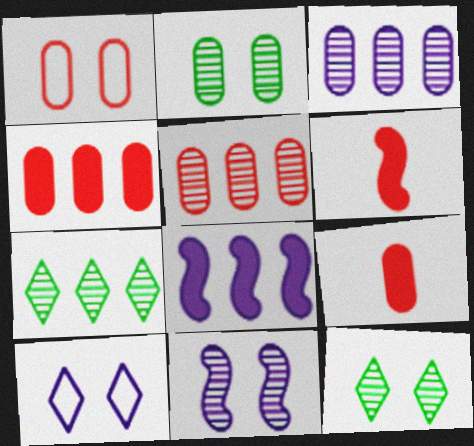[[1, 5, 9]]